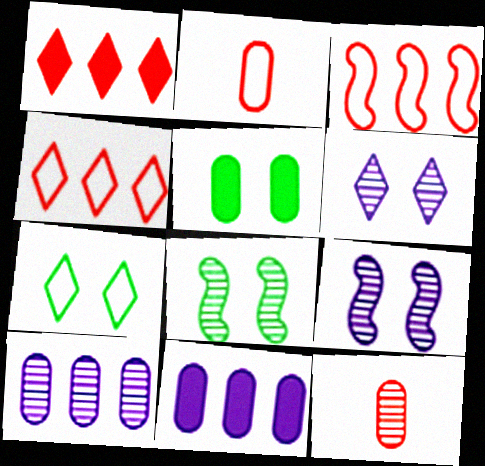[[2, 5, 10], 
[5, 7, 8]]